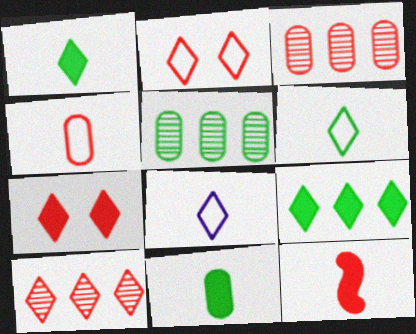[[2, 3, 12]]